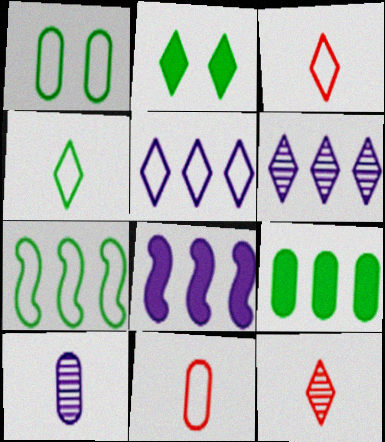[[1, 4, 7], 
[1, 8, 12], 
[2, 3, 6], 
[2, 5, 12]]